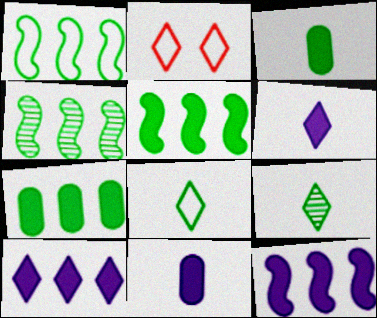[[1, 4, 5], 
[2, 4, 11], 
[2, 9, 10]]